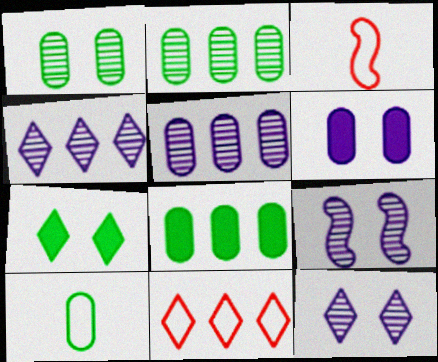[[1, 8, 10], 
[3, 5, 7], 
[3, 8, 12]]